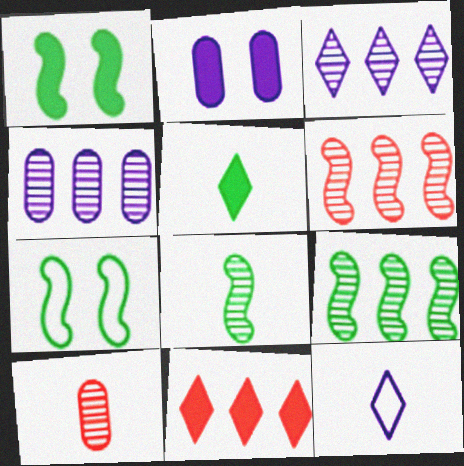[]